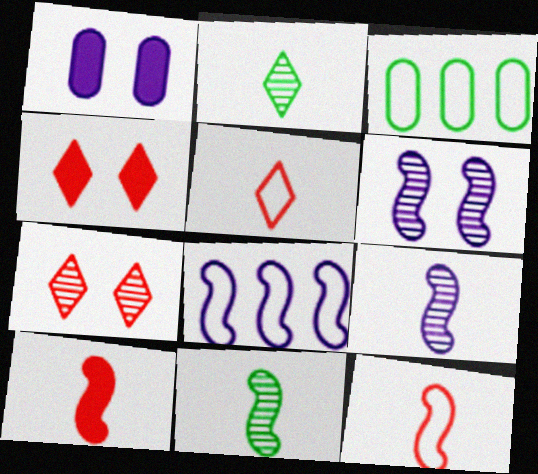[[3, 4, 9]]